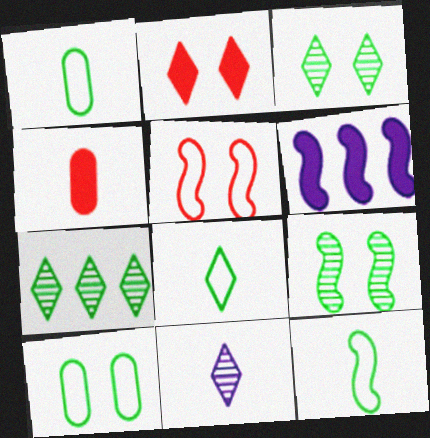[[1, 8, 12], 
[4, 11, 12]]